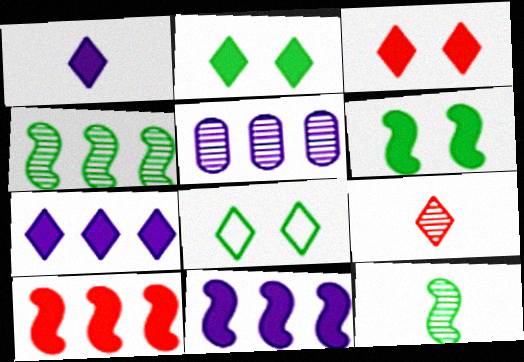[[7, 8, 9]]